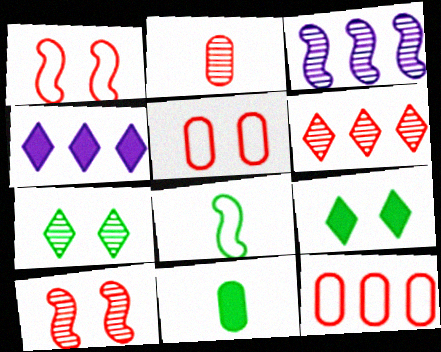[[2, 3, 7], 
[2, 6, 10]]